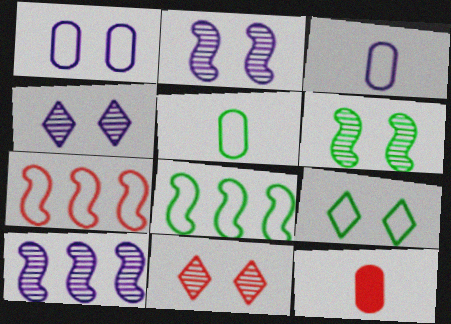[[3, 7, 9], 
[4, 8, 12], 
[5, 8, 9], 
[7, 11, 12], 
[9, 10, 12]]